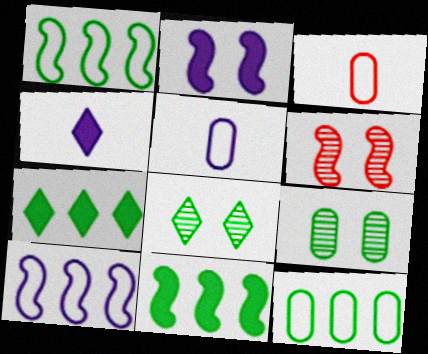[[4, 6, 12], 
[5, 6, 7]]